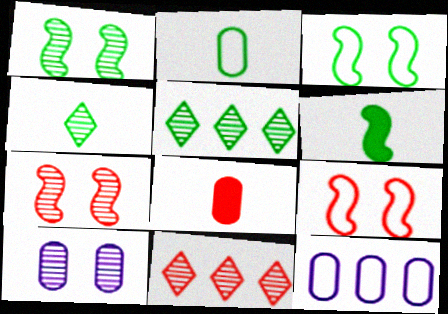[[2, 4, 6], 
[8, 9, 11]]